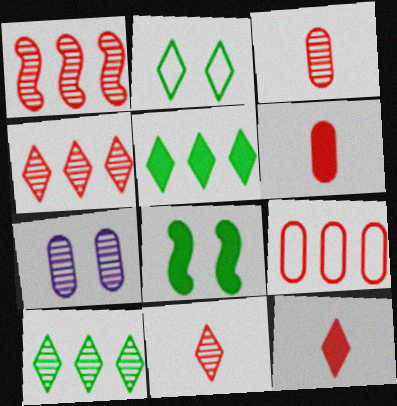[]